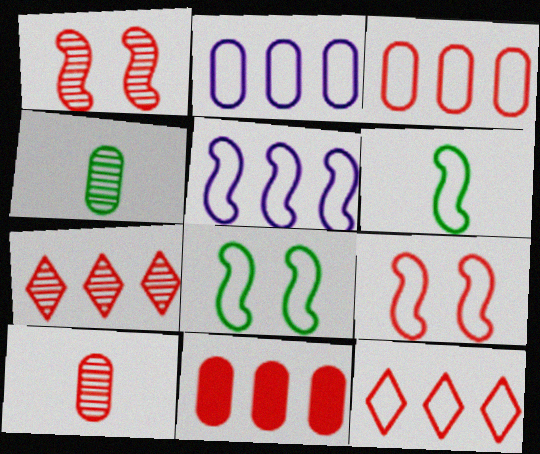[[1, 7, 10], 
[5, 6, 9]]